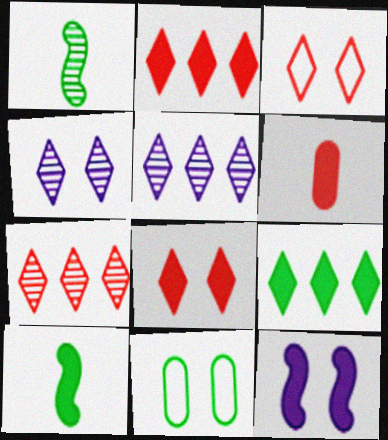[[1, 9, 11], 
[6, 9, 12]]